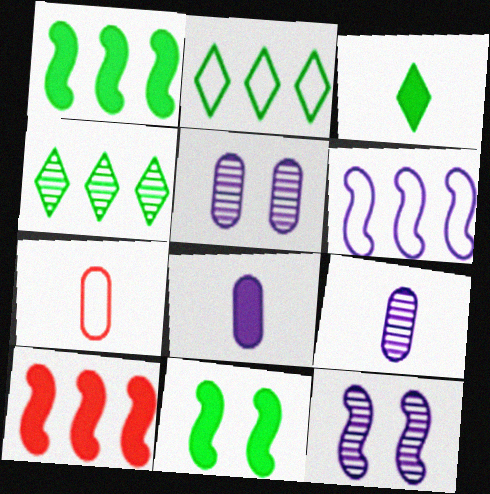[]